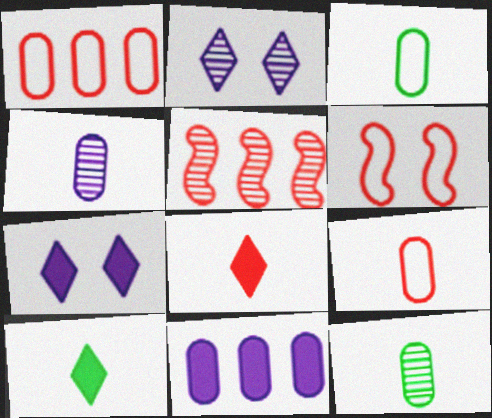[[2, 5, 12], 
[3, 5, 7]]